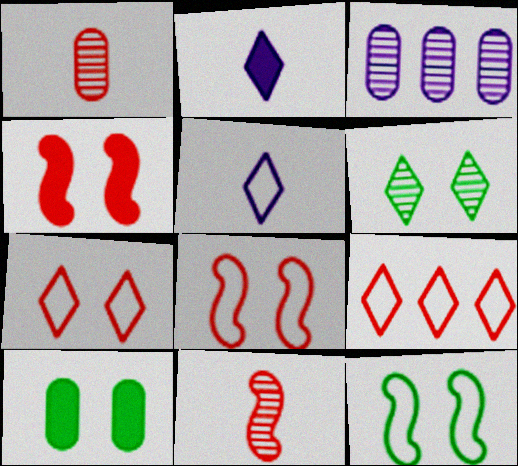[[1, 4, 9], 
[2, 6, 9], 
[3, 6, 11], 
[6, 10, 12]]